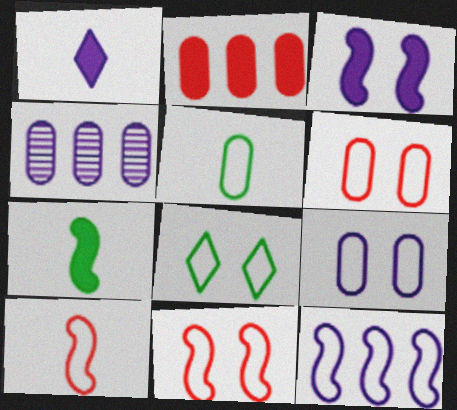[[8, 9, 11]]